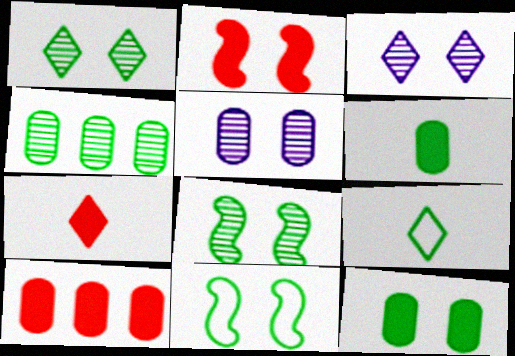[[1, 11, 12], 
[2, 7, 10]]